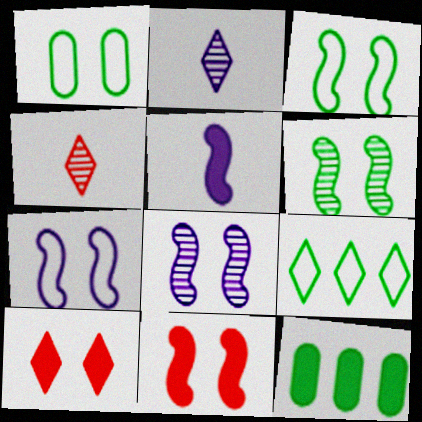[[1, 8, 10], 
[2, 9, 10], 
[3, 8, 11], 
[4, 7, 12], 
[5, 10, 12], 
[6, 7, 11]]